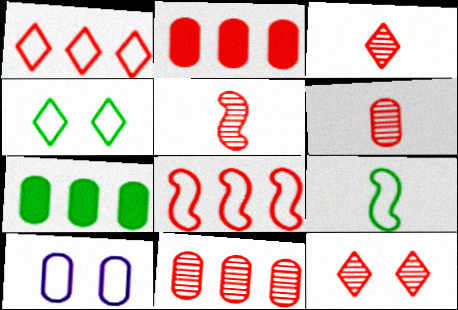[[1, 9, 10], 
[3, 5, 6], 
[5, 11, 12], 
[6, 7, 10]]